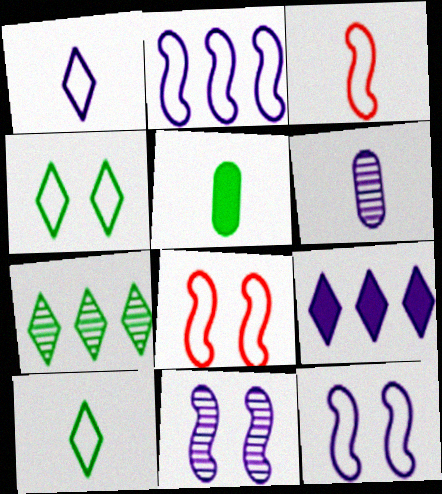[[6, 9, 12]]